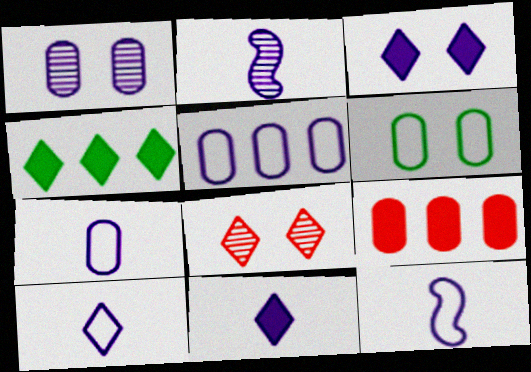[[2, 3, 5], 
[2, 7, 11], 
[4, 8, 10], 
[7, 10, 12]]